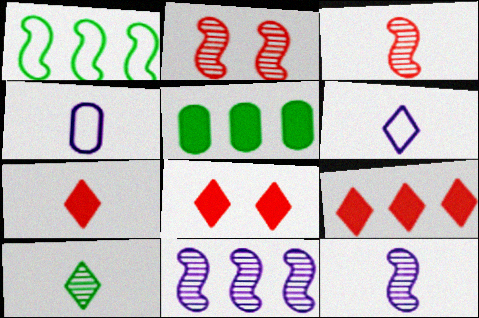[[2, 5, 6], 
[6, 7, 10], 
[7, 8, 9]]